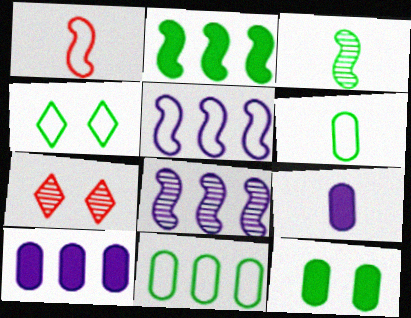[]